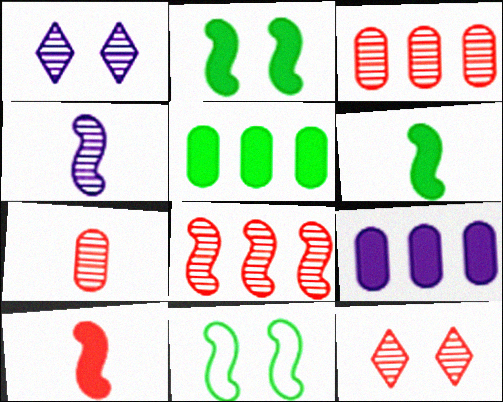[[7, 8, 12]]